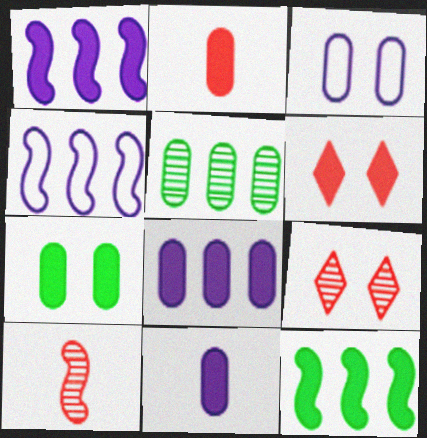[[2, 3, 5], 
[2, 7, 8], 
[6, 11, 12]]